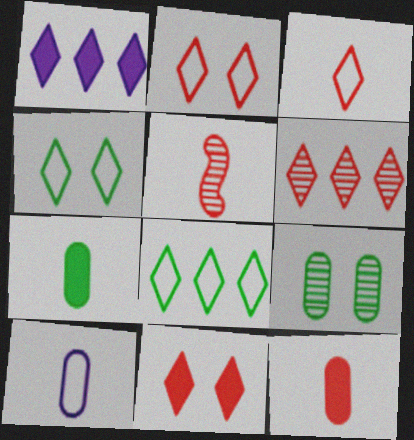[[1, 6, 8], 
[3, 5, 12], 
[3, 6, 11]]